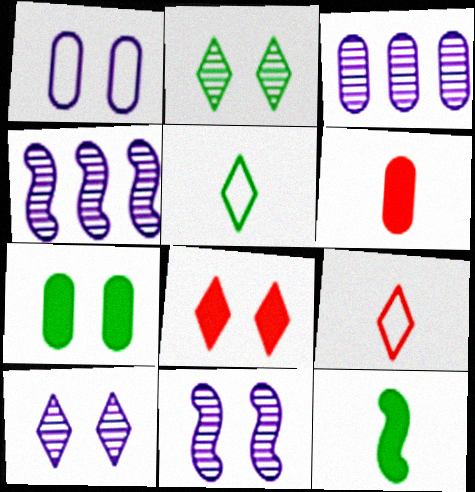[[4, 7, 9]]